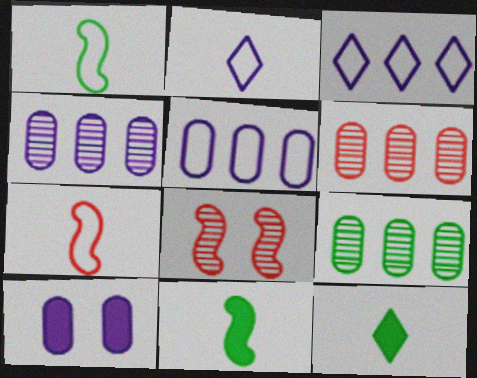[[4, 6, 9], 
[5, 8, 12]]